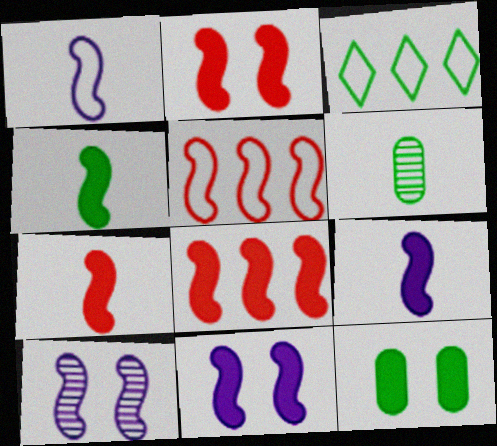[[2, 7, 8], 
[4, 5, 10], 
[4, 7, 9], 
[4, 8, 11]]